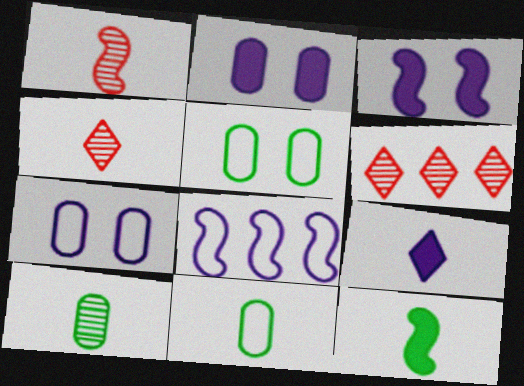[[1, 9, 11], 
[3, 6, 11], 
[6, 7, 12]]